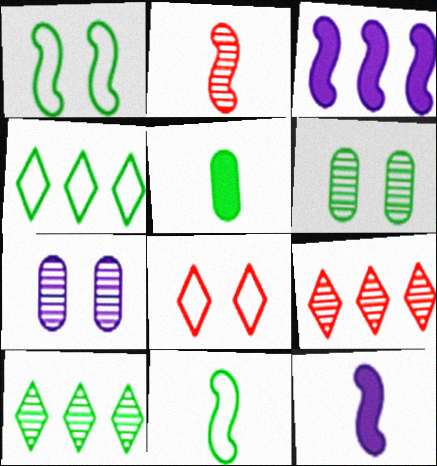[[1, 2, 3], 
[1, 5, 10], 
[2, 7, 10], 
[2, 11, 12]]